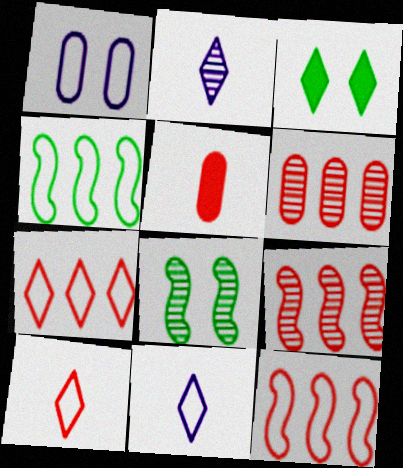[[1, 4, 10], 
[2, 3, 7], 
[2, 6, 8]]